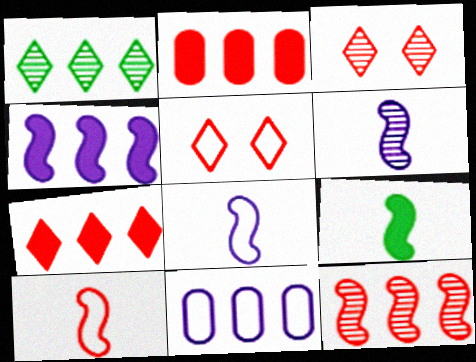[[2, 3, 10], 
[3, 9, 11], 
[6, 9, 10]]